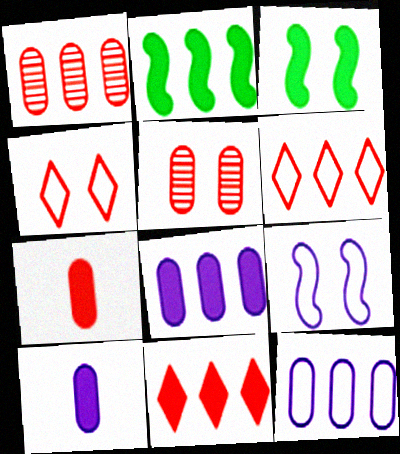[[2, 8, 11], 
[3, 10, 11]]